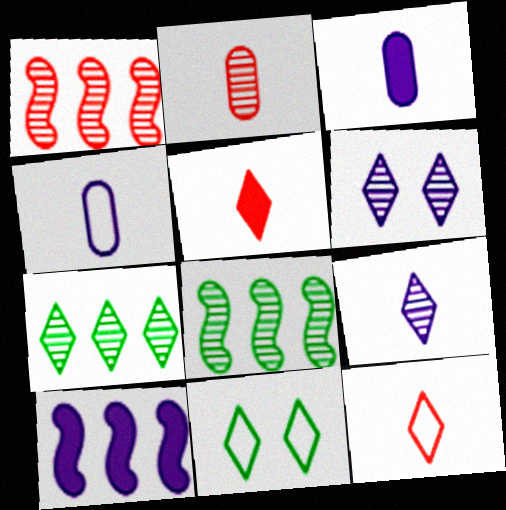[[1, 3, 11], 
[2, 6, 8], 
[2, 10, 11], 
[4, 6, 10]]